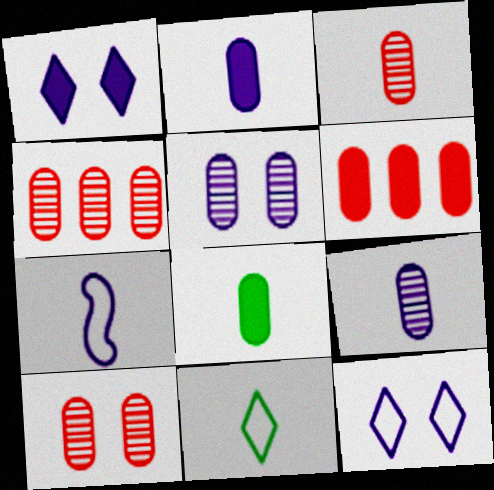[[3, 4, 10]]